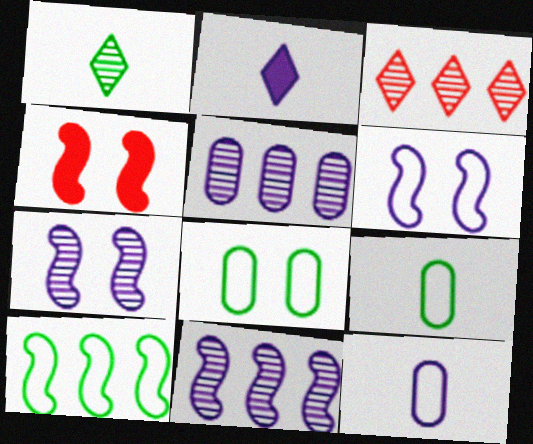[[2, 5, 6]]